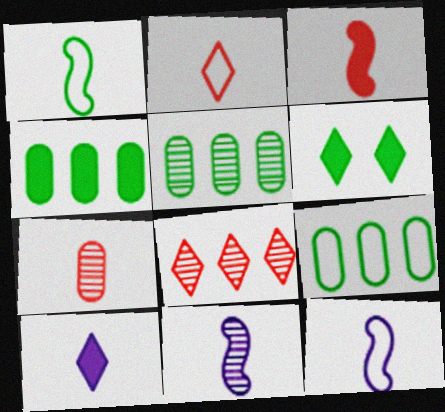[[1, 3, 11], 
[1, 5, 6], 
[1, 7, 10], 
[2, 3, 7], 
[4, 5, 9]]